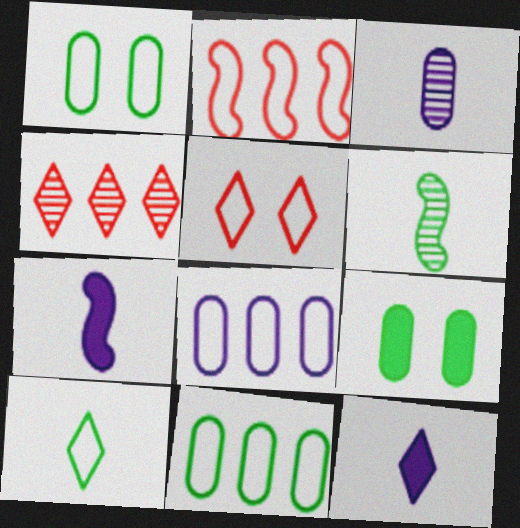[[1, 4, 7]]